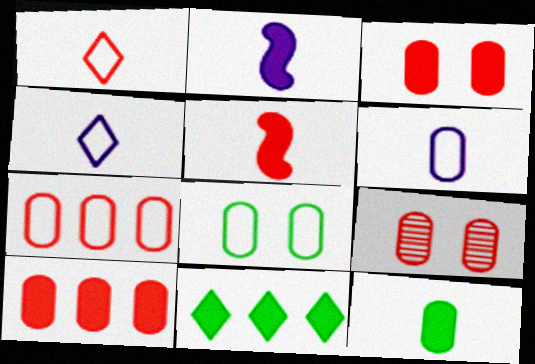[[2, 3, 11], 
[6, 7, 8]]